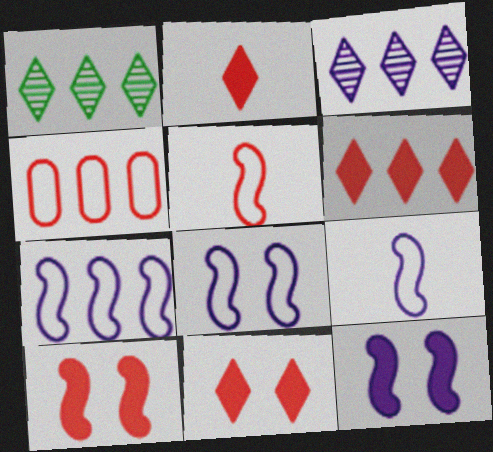[[2, 6, 11], 
[7, 8, 9]]